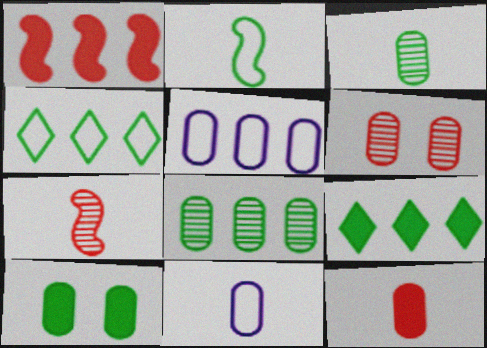[[3, 11, 12]]